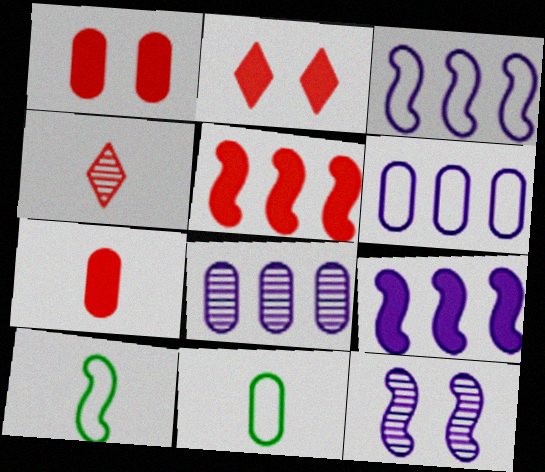[[1, 8, 11], 
[2, 5, 7], 
[2, 8, 10], 
[5, 10, 12]]